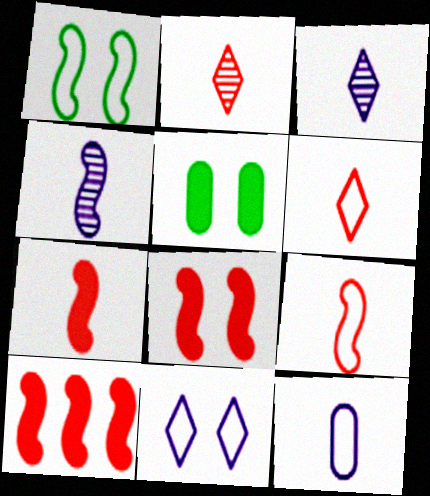[[1, 4, 10], 
[7, 8, 10]]